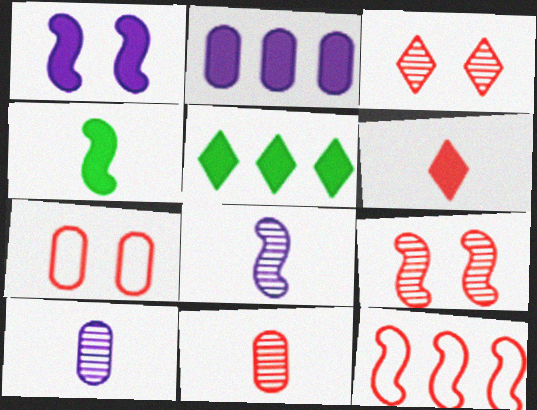[[5, 7, 8]]